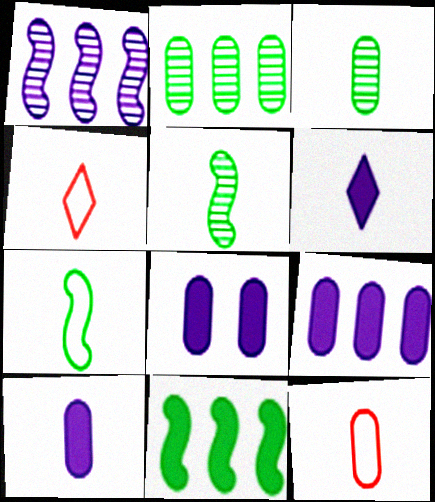[[2, 8, 12], 
[3, 10, 12], 
[4, 5, 10], 
[5, 6, 12], 
[8, 9, 10]]